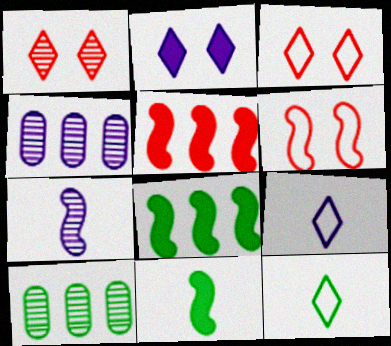[[1, 7, 10], 
[3, 4, 11], 
[6, 7, 8]]